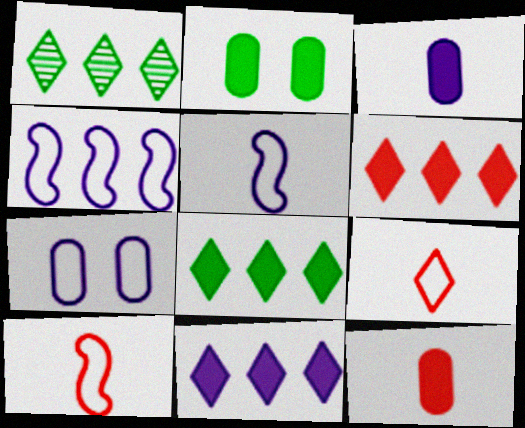[[6, 8, 11]]